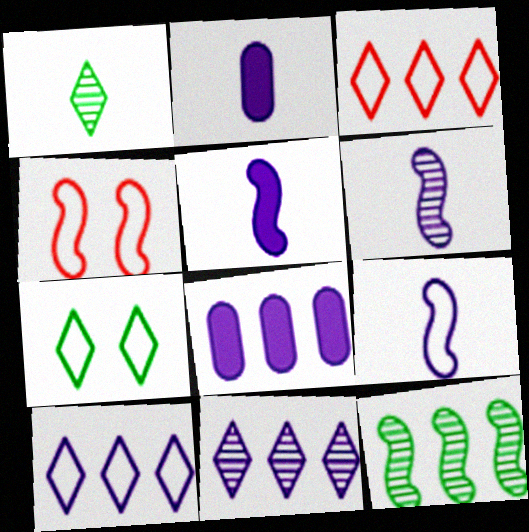[[1, 4, 8], 
[3, 8, 12], 
[4, 5, 12], 
[5, 6, 9]]